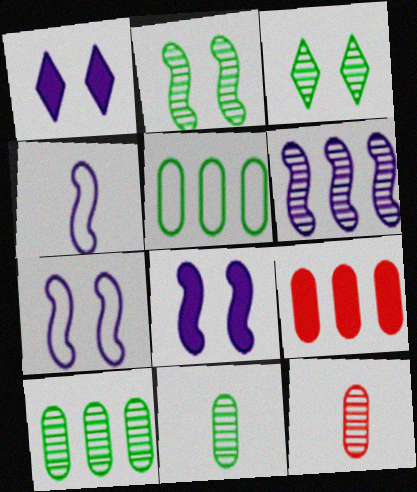[[3, 4, 9], 
[3, 6, 12], 
[4, 6, 8]]